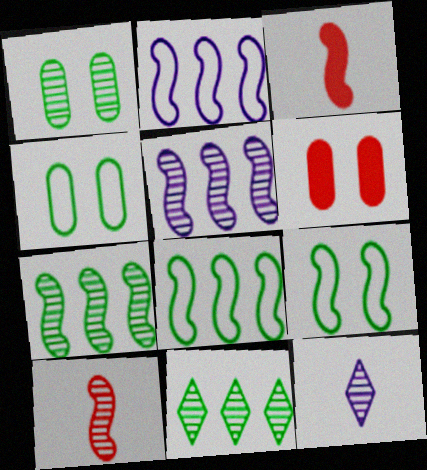[[3, 5, 9], 
[6, 8, 12]]